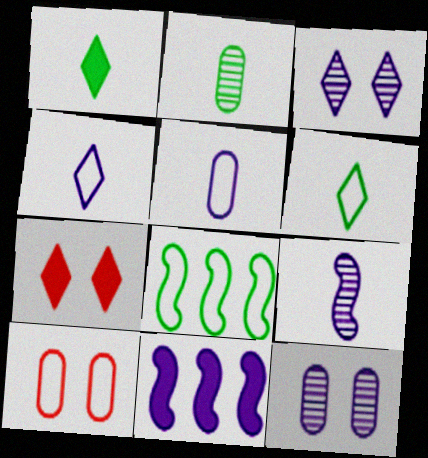[[3, 5, 11], 
[4, 8, 10], 
[4, 11, 12]]